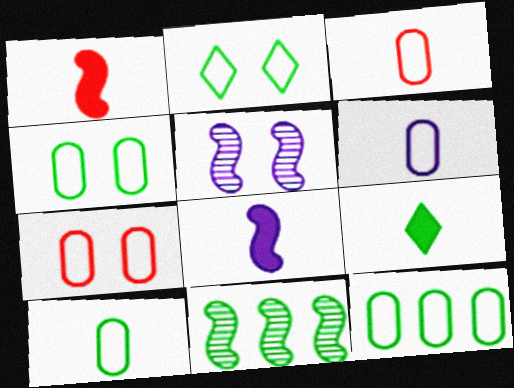[[3, 6, 10], 
[4, 9, 11], 
[4, 10, 12], 
[6, 7, 12]]